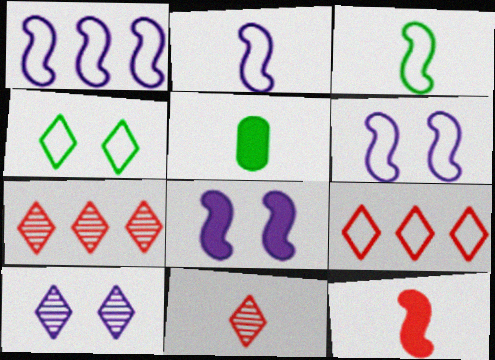[[1, 2, 6], 
[2, 5, 11], 
[5, 6, 7]]